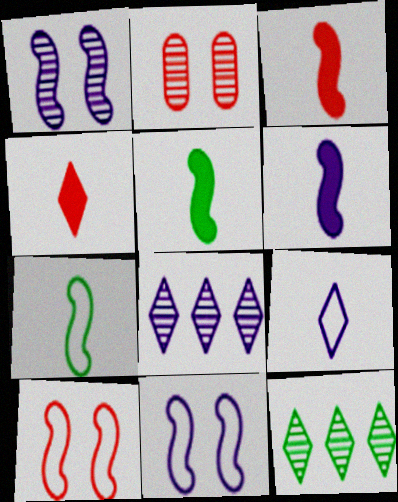[[3, 5, 6]]